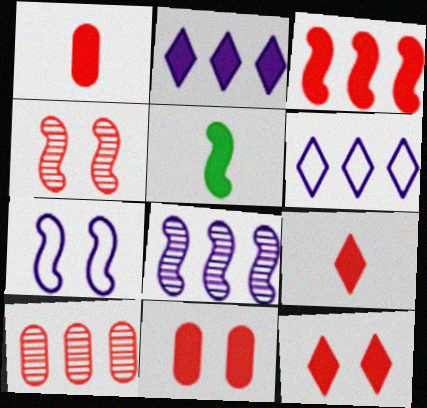[[1, 3, 12], 
[2, 5, 11], 
[3, 9, 11]]